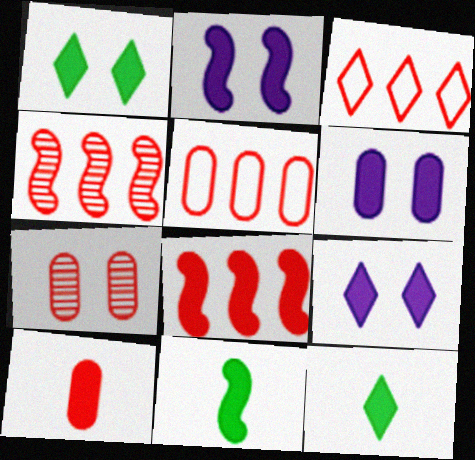[[2, 6, 9], 
[2, 8, 11], 
[5, 7, 10], 
[6, 8, 12]]